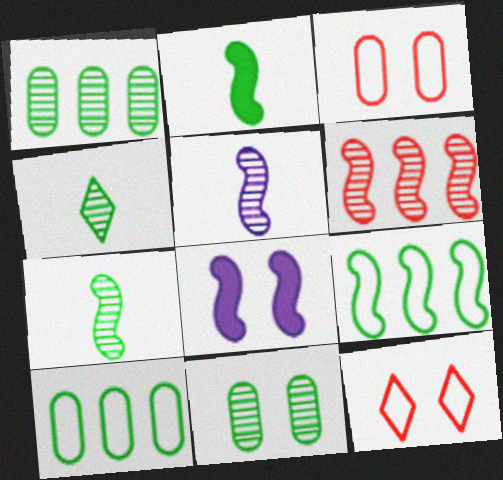[[8, 11, 12]]